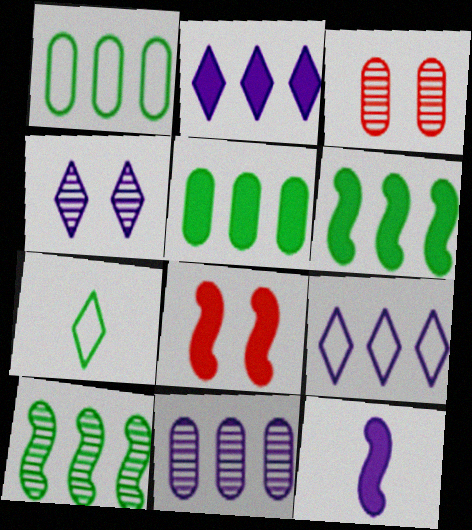[[6, 8, 12], 
[7, 8, 11]]